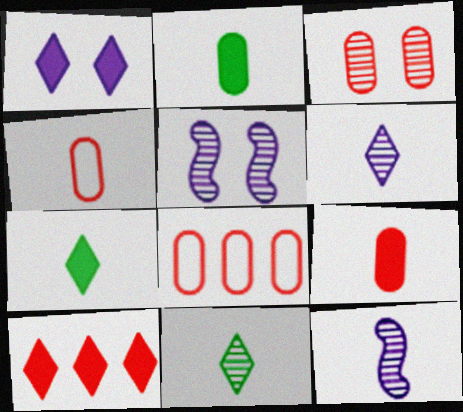[[1, 7, 10], 
[3, 8, 9], 
[4, 7, 12], 
[5, 7, 8]]